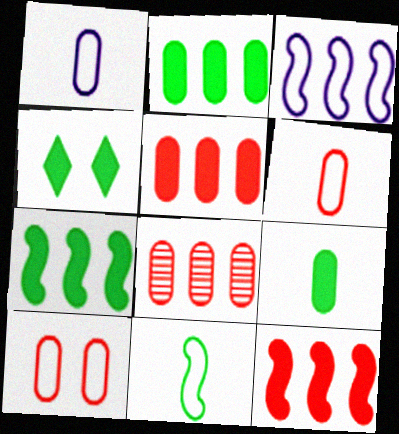[[4, 7, 9]]